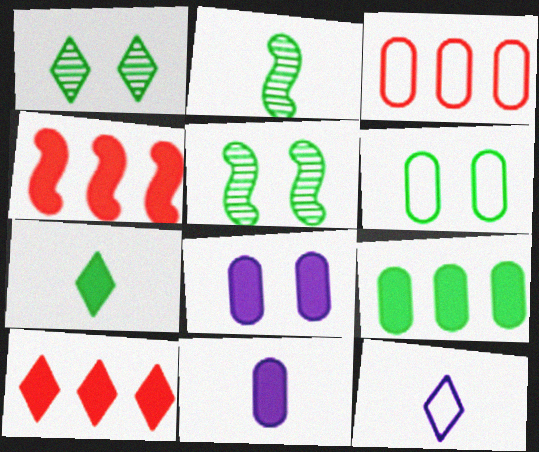[[1, 10, 12], 
[4, 7, 8]]